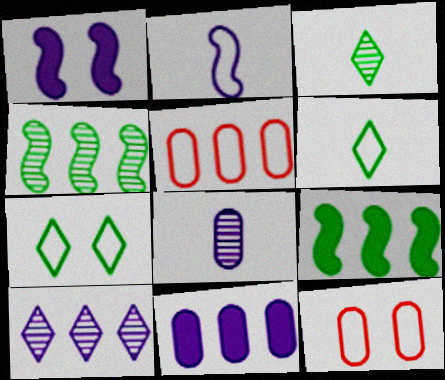[[1, 3, 5], 
[2, 5, 7], 
[5, 9, 10]]